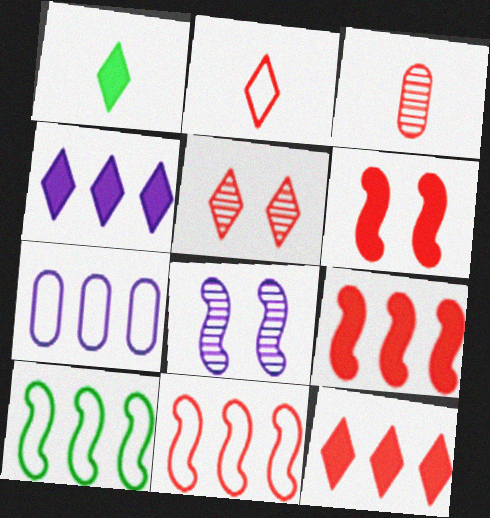[[2, 5, 12]]